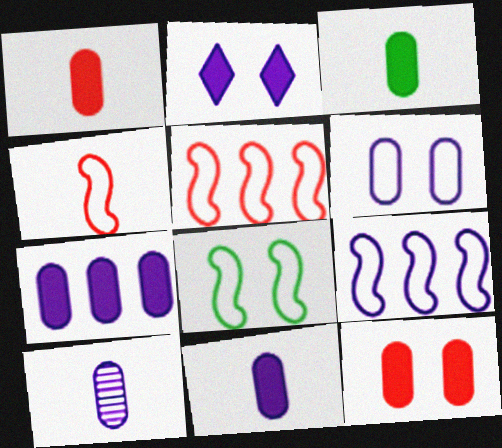[[1, 3, 11], 
[2, 9, 10], 
[3, 7, 12], 
[4, 8, 9], 
[6, 7, 10]]